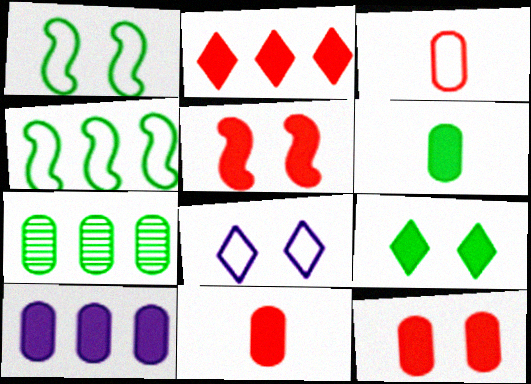[[2, 5, 11], 
[3, 4, 8], 
[6, 10, 12]]